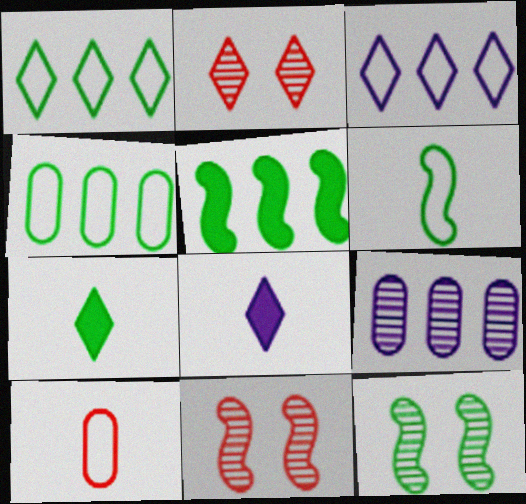[[1, 2, 8], 
[2, 3, 7], 
[4, 7, 12], 
[4, 8, 11], 
[5, 6, 12]]